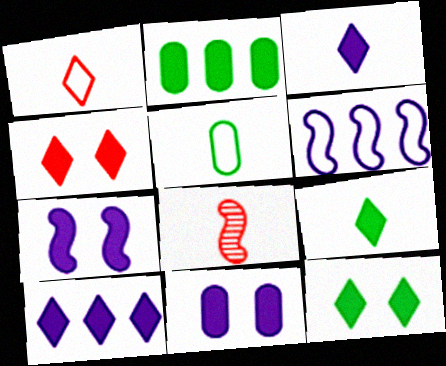[[3, 5, 8], 
[4, 9, 10]]